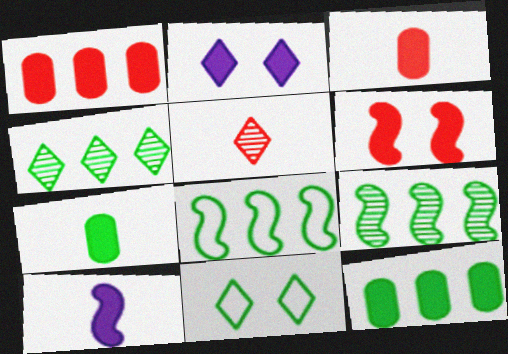[[4, 8, 12], 
[7, 9, 11]]